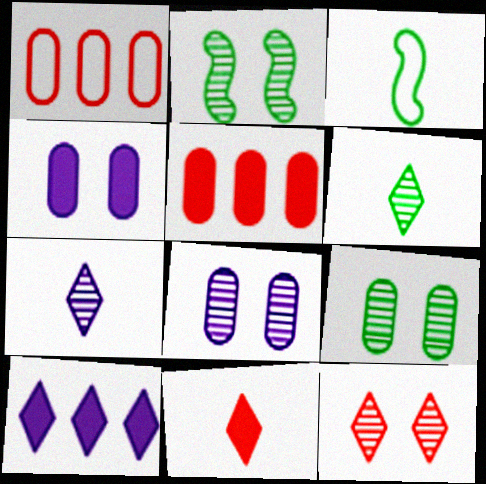[[2, 8, 12]]